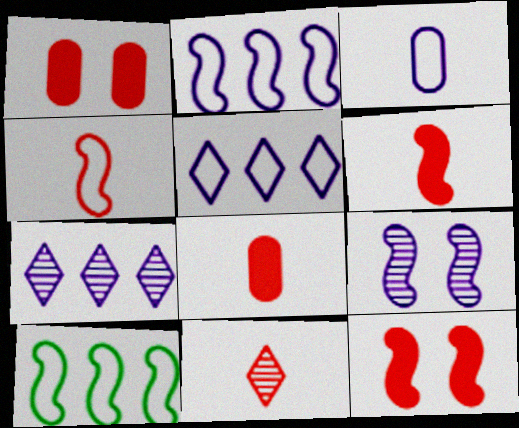[[4, 8, 11], 
[6, 9, 10]]